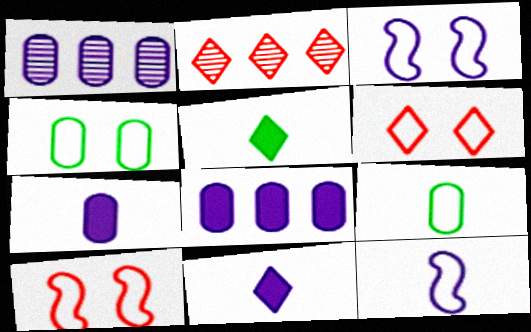[[1, 3, 11], 
[1, 5, 10], 
[3, 4, 6]]